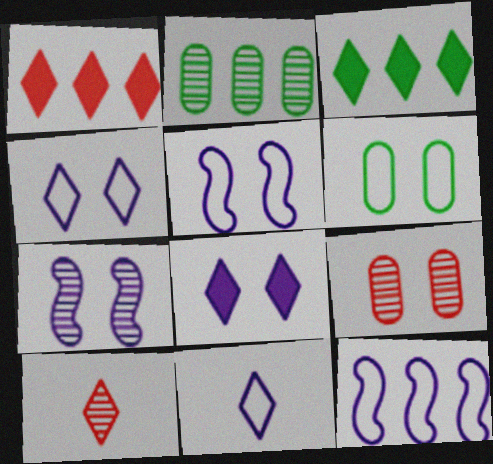[[1, 2, 12], 
[2, 7, 10], 
[3, 4, 10]]